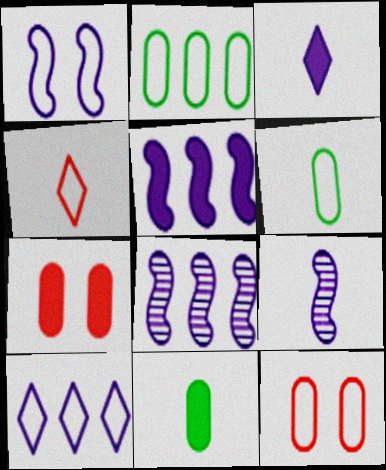[[1, 2, 4], 
[1, 5, 9], 
[4, 9, 11]]